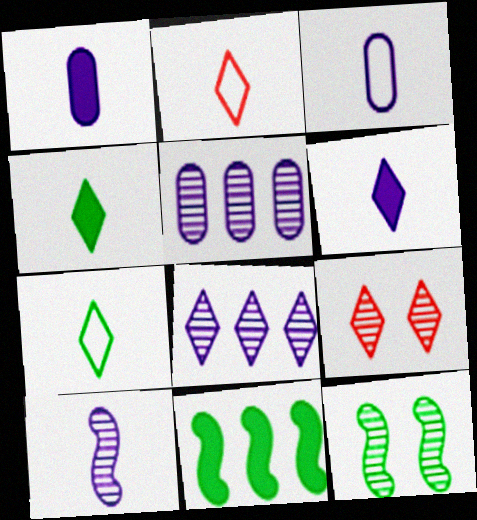[[3, 6, 10], 
[3, 9, 11]]